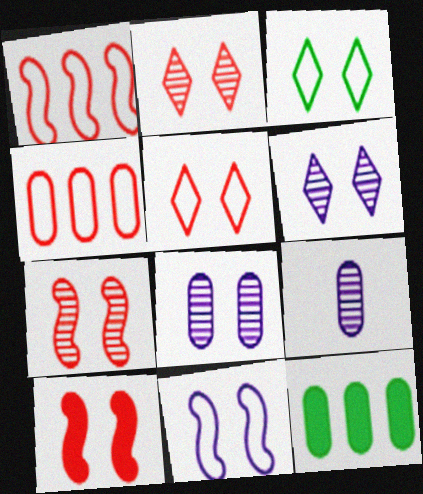[[3, 8, 10]]